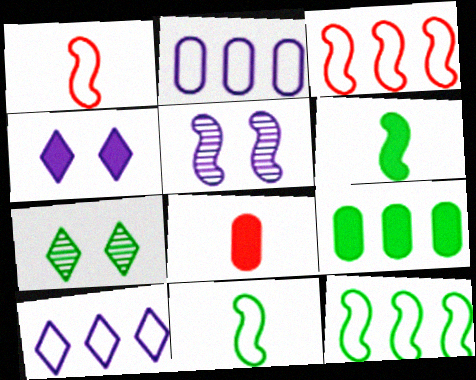[[3, 5, 6], 
[7, 9, 11]]